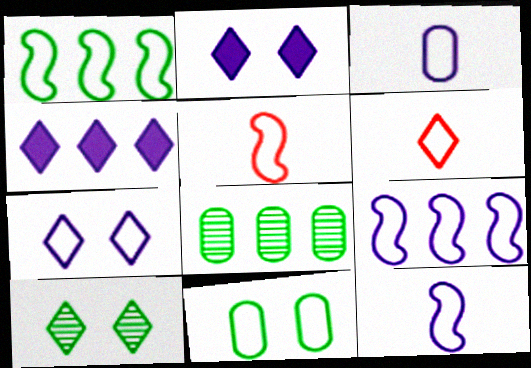[[2, 5, 8], 
[3, 7, 9], 
[4, 6, 10], 
[6, 9, 11]]